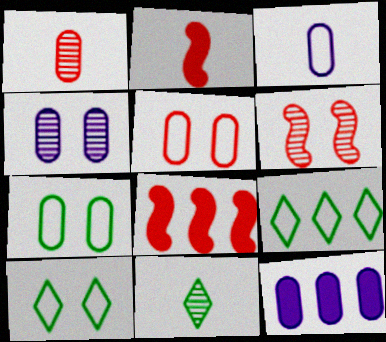[[1, 7, 12], 
[2, 3, 11], 
[2, 4, 9], 
[3, 4, 12]]